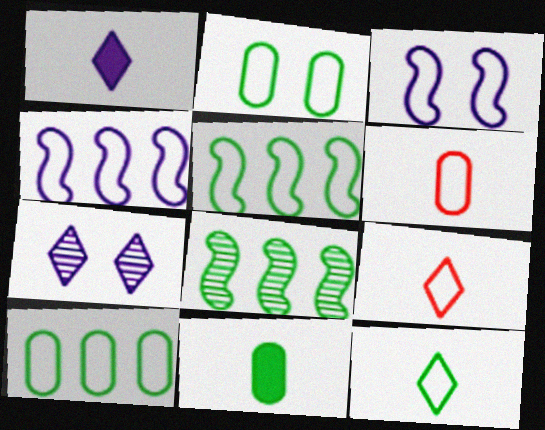[[2, 4, 9], 
[2, 5, 12], 
[3, 9, 10]]